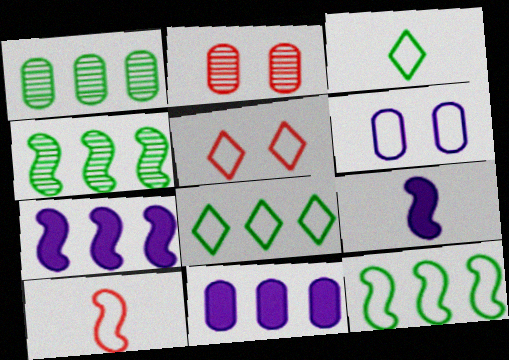[[1, 5, 9], 
[2, 3, 7], 
[2, 8, 9], 
[6, 8, 10]]